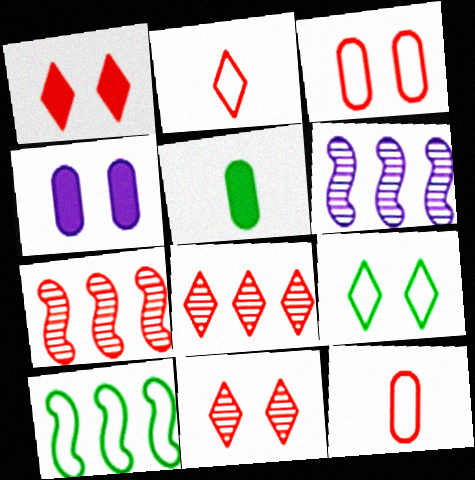[[1, 2, 8], 
[1, 7, 12]]